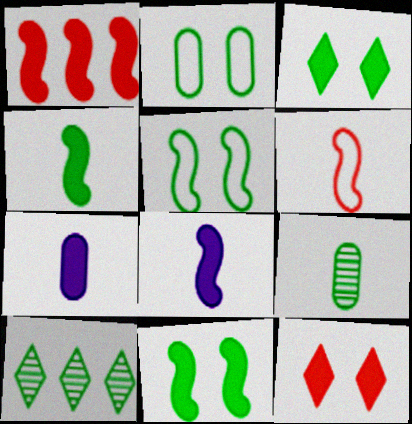[[1, 3, 7], 
[1, 8, 11], 
[2, 4, 10]]